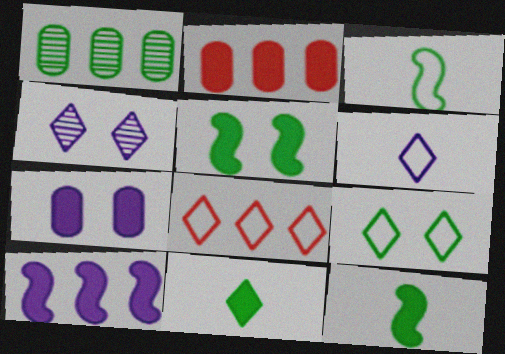[[1, 8, 10], 
[1, 9, 12], 
[2, 3, 4], 
[4, 8, 11], 
[6, 8, 9]]